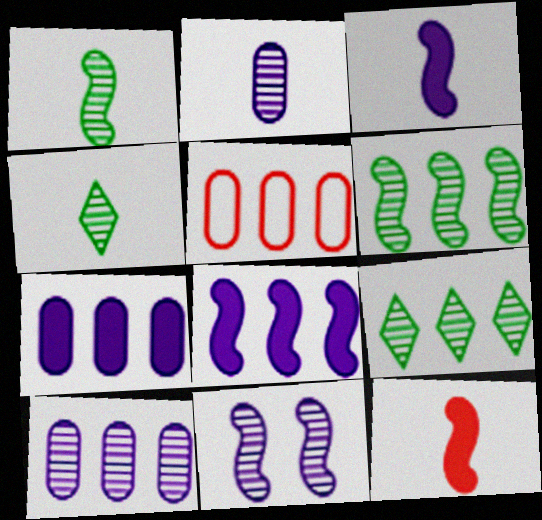[[5, 8, 9]]